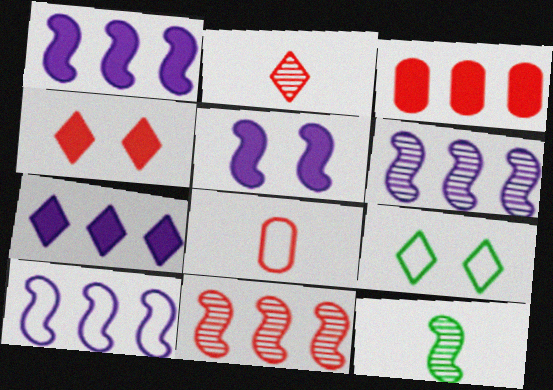[[1, 6, 10], 
[2, 7, 9], 
[4, 8, 11], 
[8, 9, 10]]